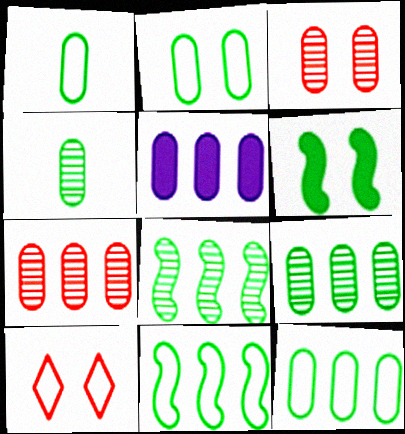[[1, 2, 12], 
[1, 3, 5], 
[5, 7, 12]]